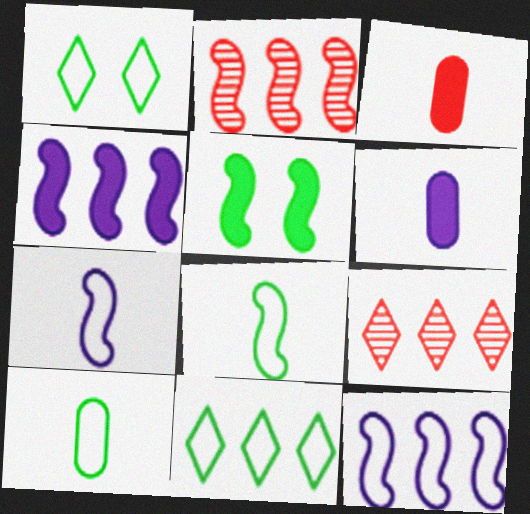[[1, 2, 6], 
[2, 5, 7]]